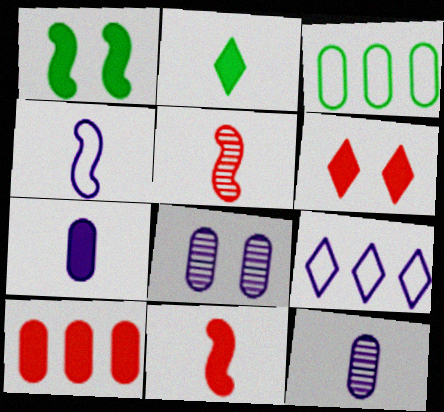[[2, 7, 11], 
[6, 10, 11]]